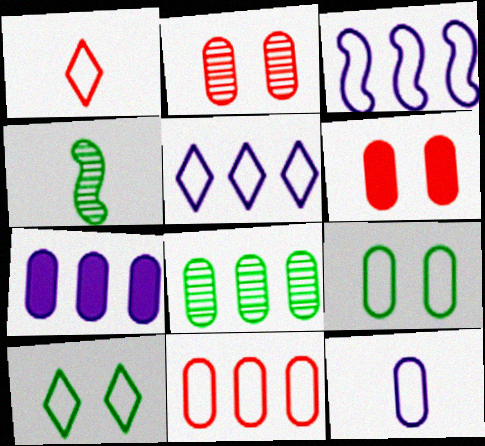[[1, 3, 9], 
[1, 5, 10], 
[4, 5, 6], 
[6, 8, 12], 
[7, 8, 11], 
[9, 11, 12]]